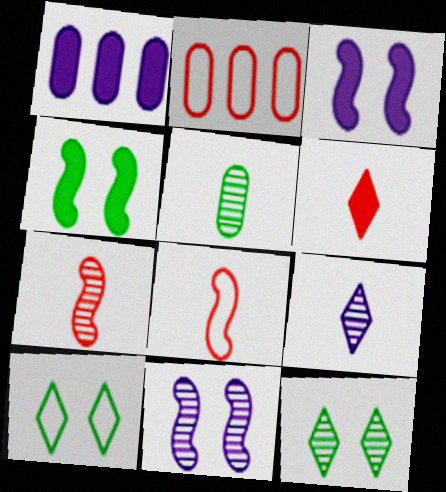[[1, 4, 6], 
[1, 7, 10], 
[1, 8, 12], 
[2, 4, 9], 
[5, 7, 9]]